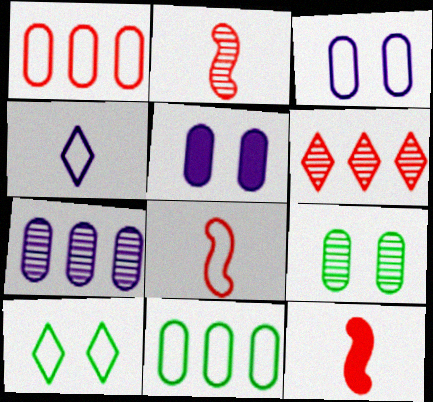[[2, 8, 12], 
[7, 10, 12]]